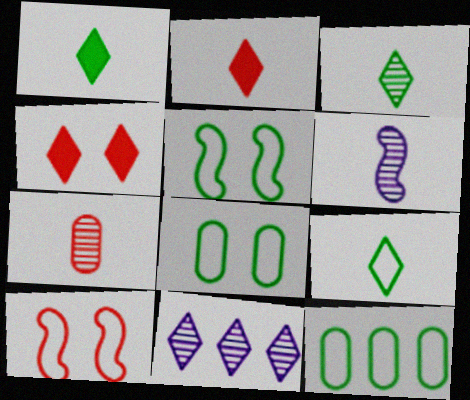[[1, 3, 9], 
[3, 6, 7], 
[4, 6, 12], 
[4, 9, 11], 
[5, 9, 12]]